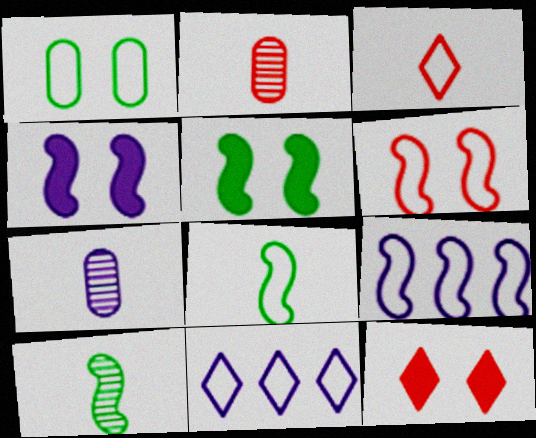[[1, 3, 9], 
[2, 5, 11], 
[4, 7, 11], 
[6, 8, 9]]